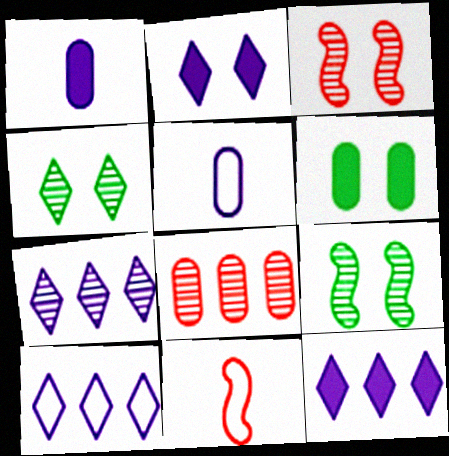[[5, 6, 8], 
[6, 7, 11], 
[7, 10, 12]]